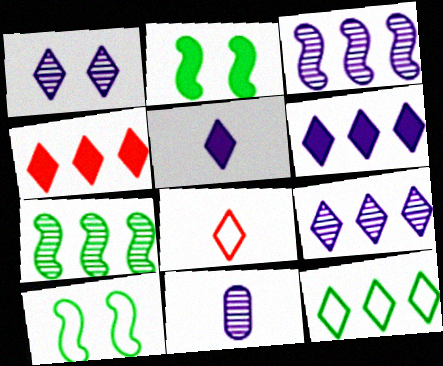[[1, 3, 11], 
[4, 9, 12], 
[4, 10, 11]]